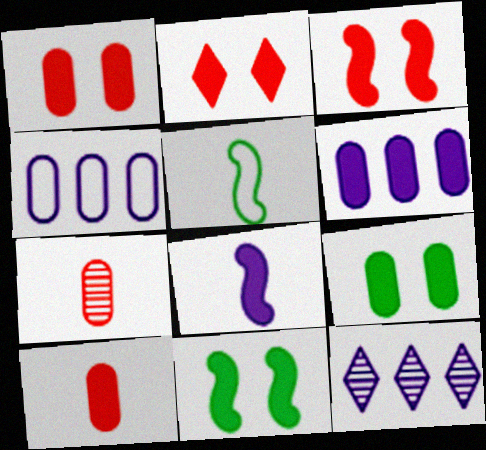[[1, 2, 3], 
[1, 5, 12], 
[4, 7, 9], 
[6, 9, 10]]